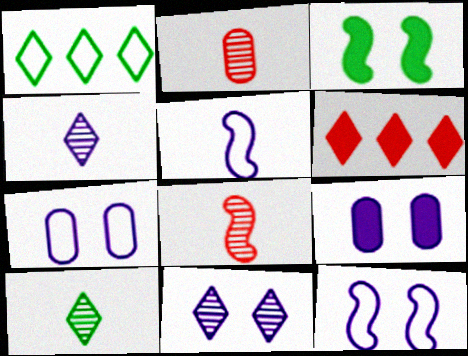[[1, 8, 9], 
[9, 11, 12]]